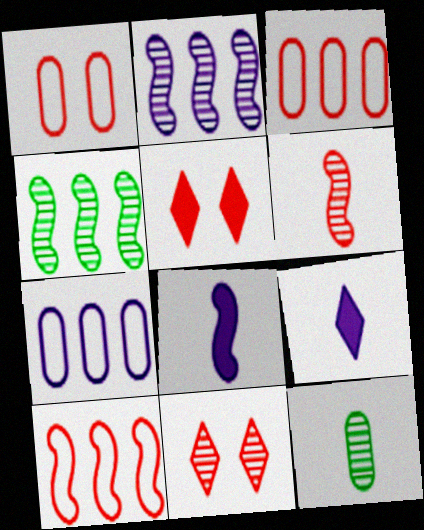[[1, 4, 9], 
[2, 11, 12], 
[3, 5, 6]]